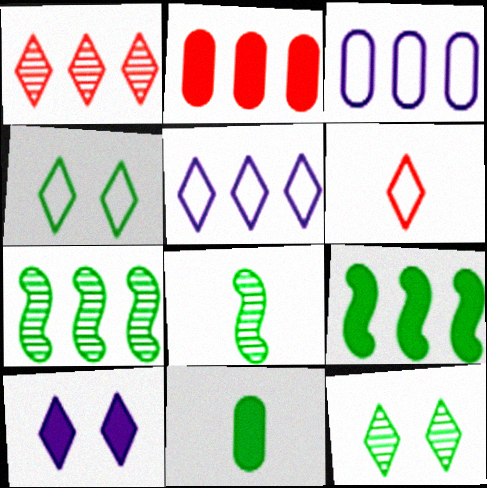[[1, 3, 9], 
[2, 5, 7], 
[4, 5, 6], 
[4, 7, 11]]